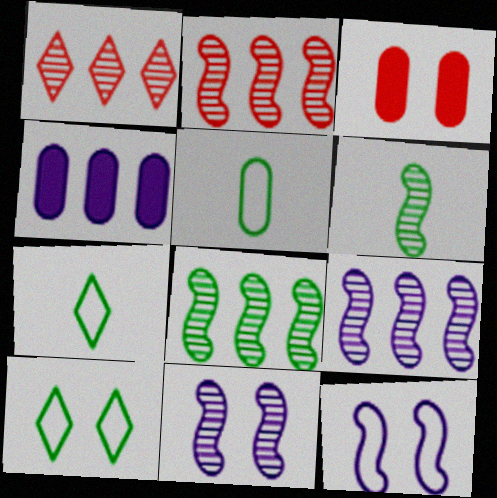[[2, 6, 11], 
[2, 8, 9], 
[3, 7, 9], 
[3, 10, 11]]